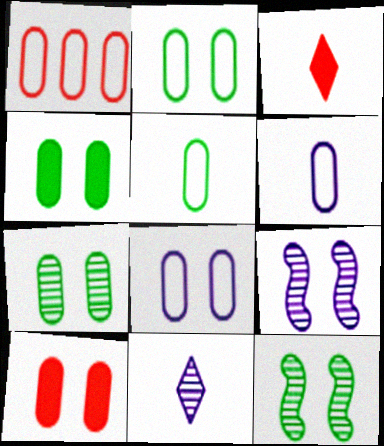[[1, 2, 6], 
[1, 5, 8], 
[2, 4, 7], 
[7, 8, 10]]